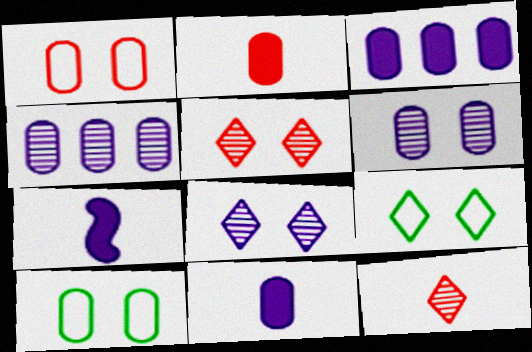[[2, 4, 10]]